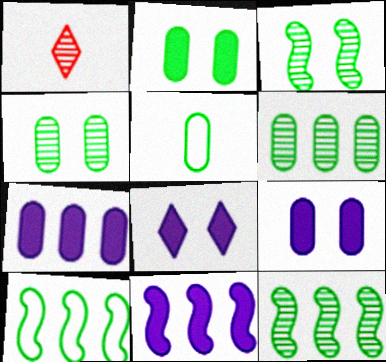[[1, 9, 10], 
[2, 5, 6]]